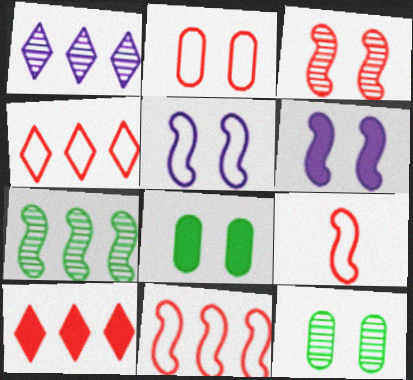[[1, 8, 9], 
[2, 4, 9], 
[6, 7, 9]]